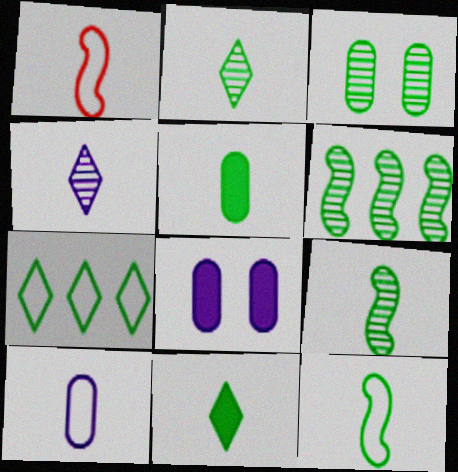[[1, 4, 5], 
[2, 3, 6], 
[2, 5, 12]]